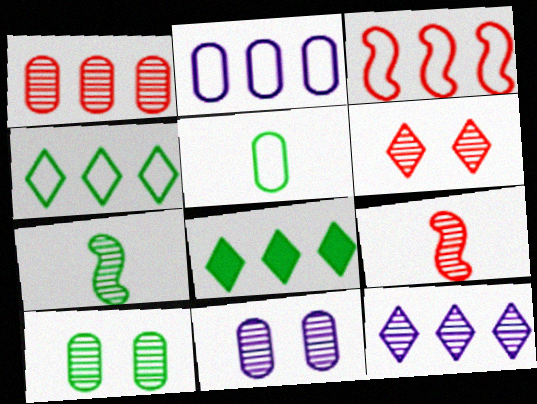[[1, 6, 9], 
[2, 3, 4], 
[9, 10, 12]]